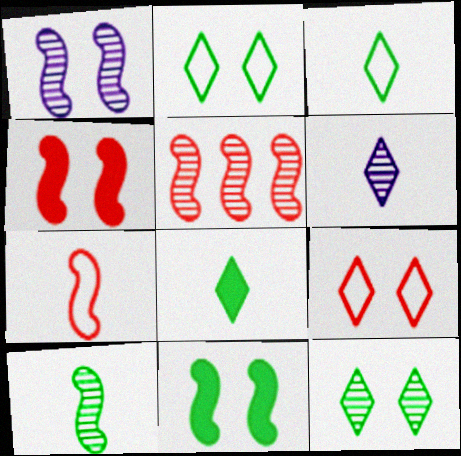[[1, 5, 10], 
[4, 5, 7]]